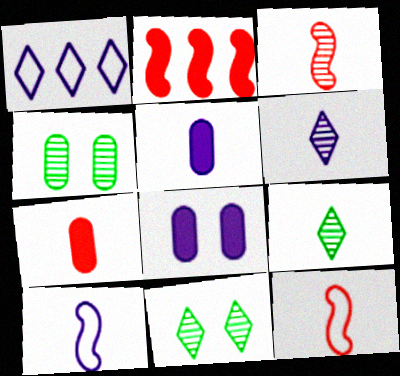[[5, 6, 10], 
[5, 9, 12], 
[7, 9, 10]]